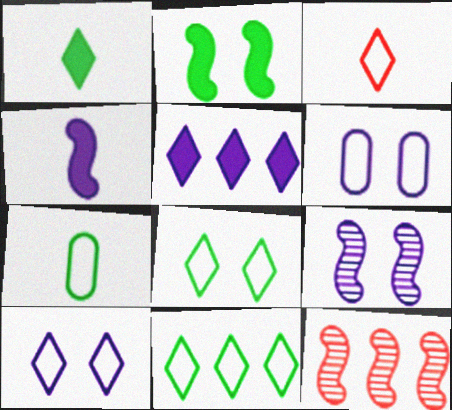[[1, 6, 12], 
[3, 10, 11]]